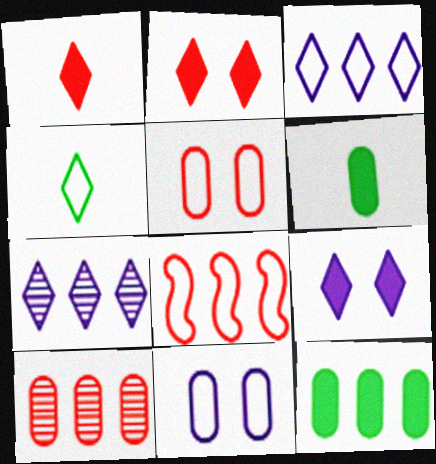[[2, 4, 7], 
[4, 8, 11], 
[6, 10, 11], 
[7, 8, 12]]